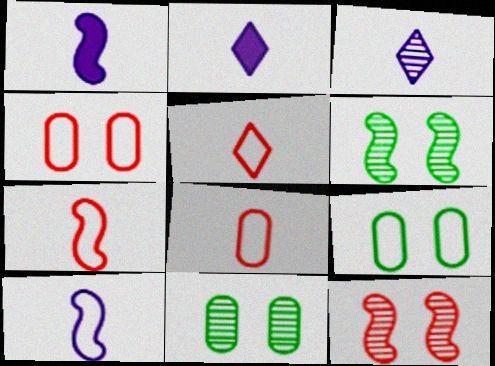[[5, 7, 8]]